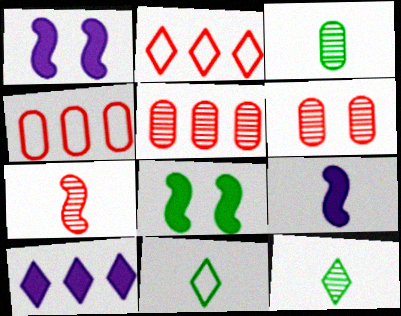[[1, 2, 3], 
[1, 4, 12], 
[1, 5, 11]]